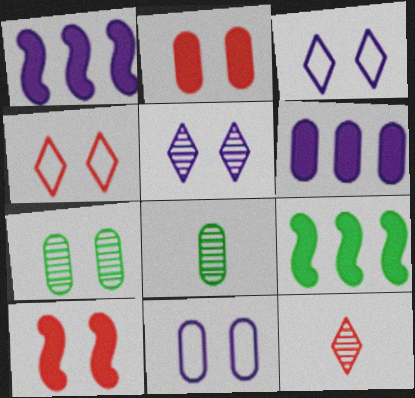[[1, 4, 8], 
[2, 7, 11], 
[3, 7, 10], 
[9, 11, 12]]